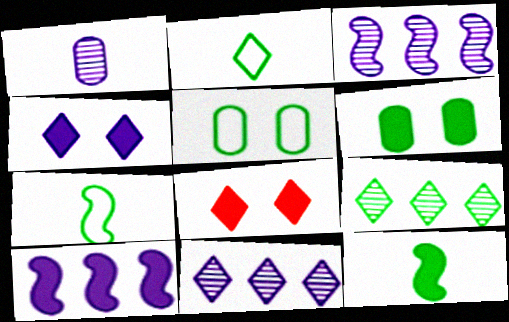[[2, 8, 11], 
[5, 9, 12], 
[6, 7, 9]]